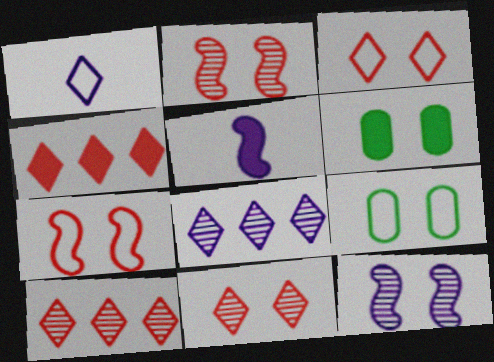[[3, 6, 12], 
[4, 5, 6], 
[5, 9, 10]]